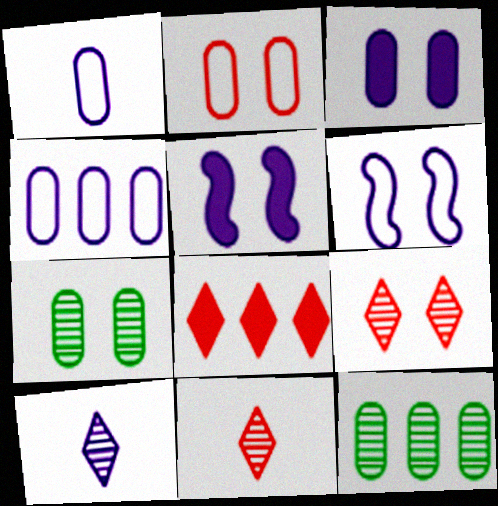[[2, 3, 7], 
[4, 5, 10]]